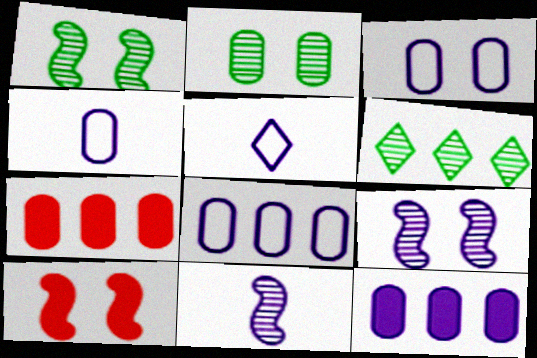[[1, 5, 7], 
[2, 4, 7], 
[3, 4, 8], 
[4, 6, 10], 
[5, 9, 12]]